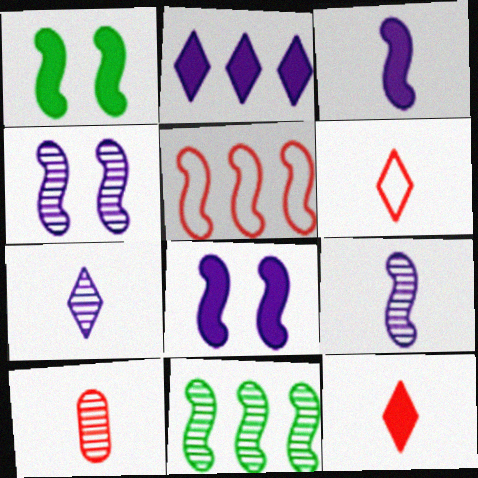[[1, 5, 9]]